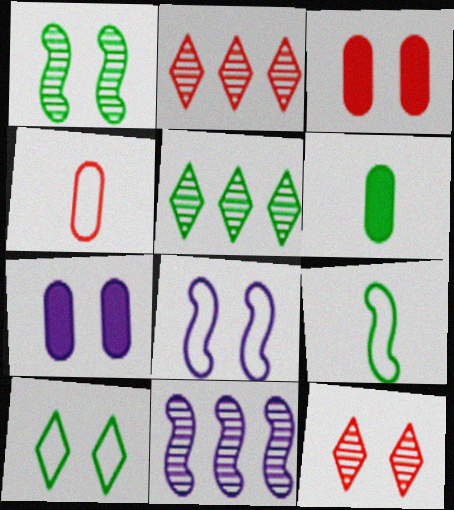[[2, 6, 8], 
[2, 7, 9]]